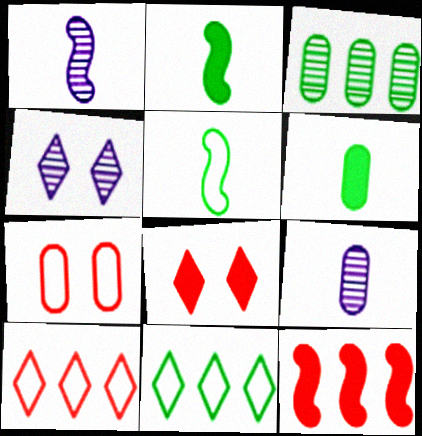[]